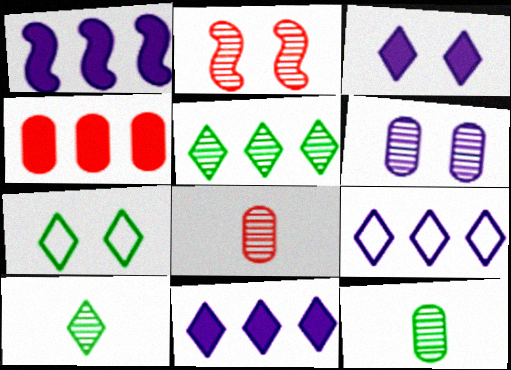[[1, 7, 8]]